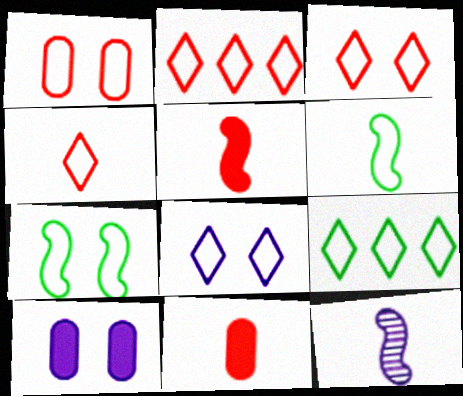[[1, 7, 8], 
[2, 3, 4], 
[4, 8, 9], 
[5, 6, 12]]